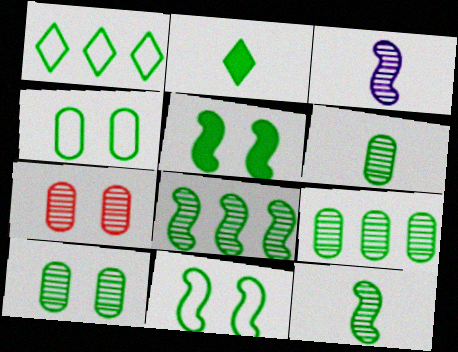[[1, 5, 6], 
[2, 4, 8], 
[2, 9, 11], 
[6, 9, 10]]